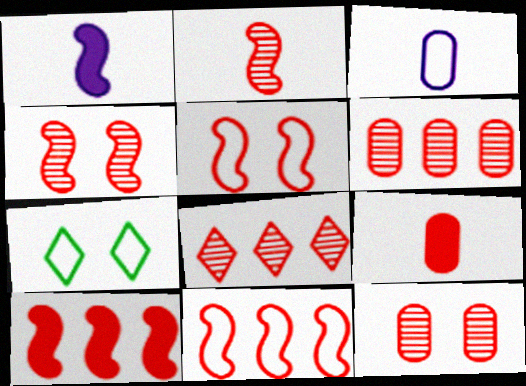[[1, 6, 7], 
[2, 5, 10], 
[2, 8, 12], 
[3, 7, 11], 
[5, 8, 9]]